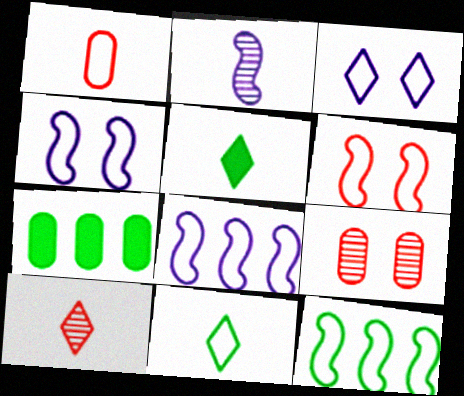[[1, 2, 5], 
[1, 3, 12], 
[4, 7, 10], 
[5, 8, 9]]